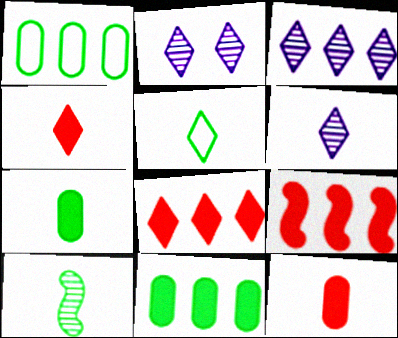[[1, 3, 9], 
[2, 3, 6], 
[2, 5, 8], 
[4, 5, 6], 
[5, 7, 10]]